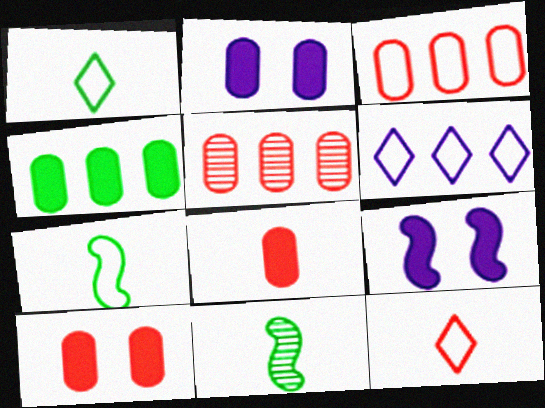[[1, 5, 9], 
[2, 4, 8], 
[6, 10, 11]]